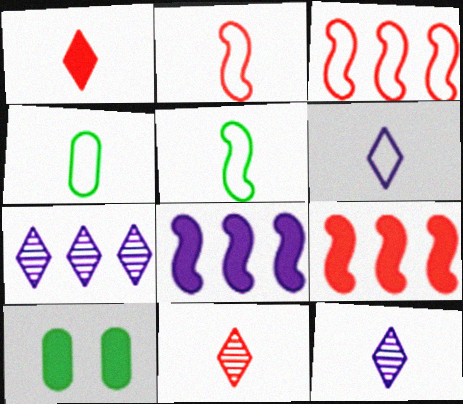[[1, 8, 10], 
[2, 4, 6], 
[2, 7, 10], 
[3, 10, 12]]